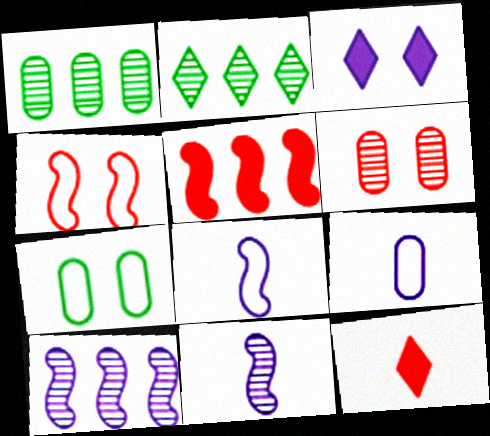[[2, 6, 11], 
[3, 9, 10], 
[7, 10, 12]]